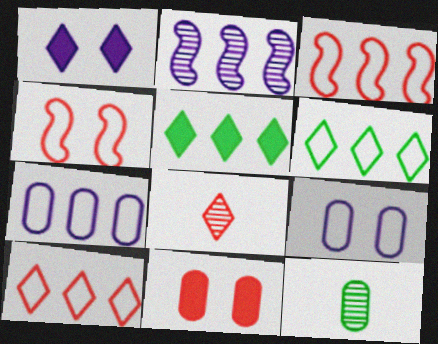[[1, 3, 12], 
[1, 6, 8], 
[3, 6, 7], 
[3, 8, 11], 
[7, 11, 12]]